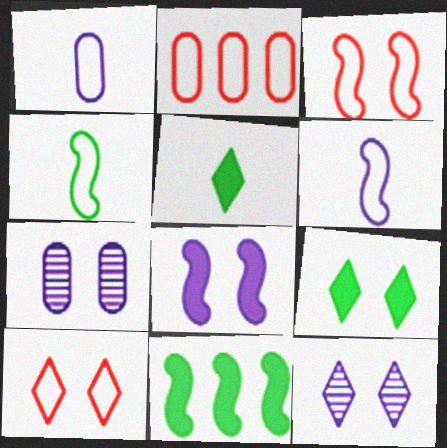[[3, 7, 9], 
[9, 10, 12]]